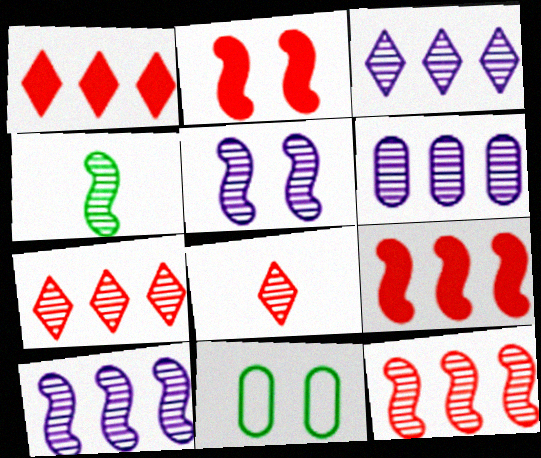[[3, 6, 10], 
[4, 5, 12]]